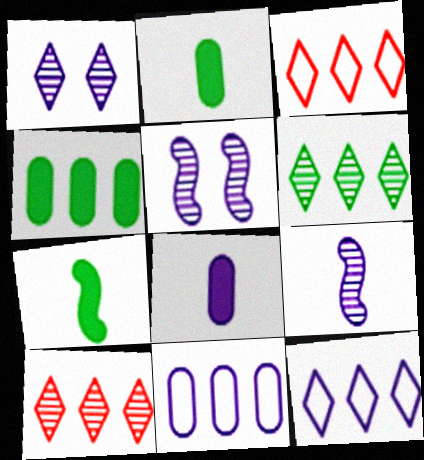[[2, 3, 5], 
[5, 8, 12]]